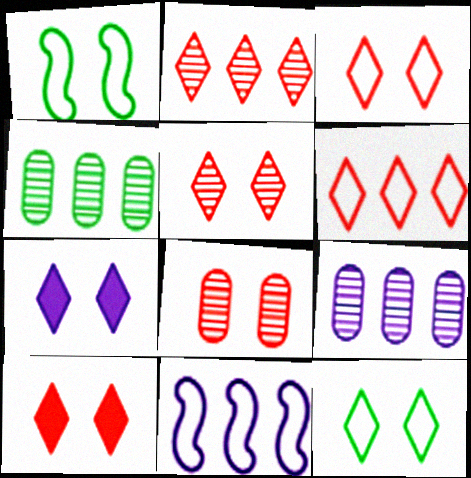[[1, 7, 8], 
[3, 5, 10], 
[5, 7, 12]]